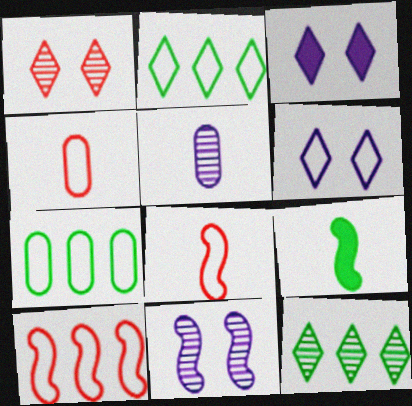[[6, 7, 8], 
[9, 10, 11]]